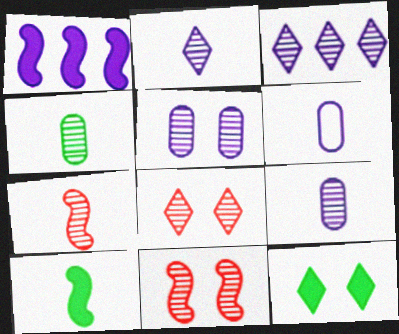[[2, 4, 7], 
[3, 4, 11]]